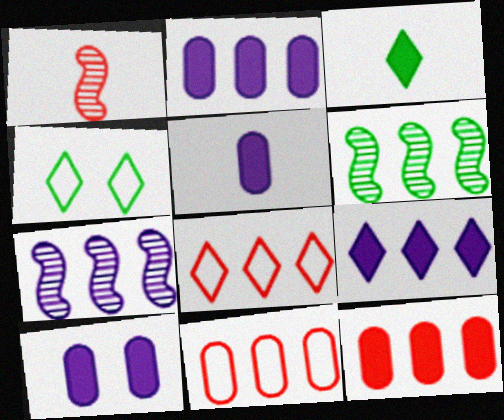[[1, 2, 4], 
[2, 5, 10], 
[2, 6, 8], 
[6, 9, 11]]